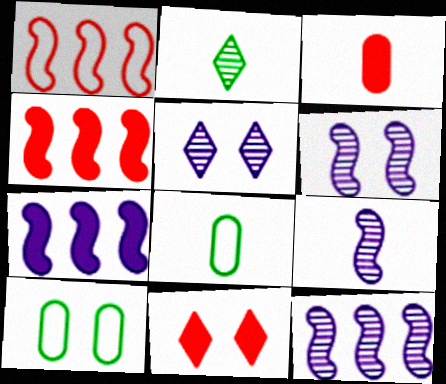[[3, 4, 11], 
[4, 5, 8], 
[6, 9, 12], 
[6, 10, 11], 
[8, 11, 12]]